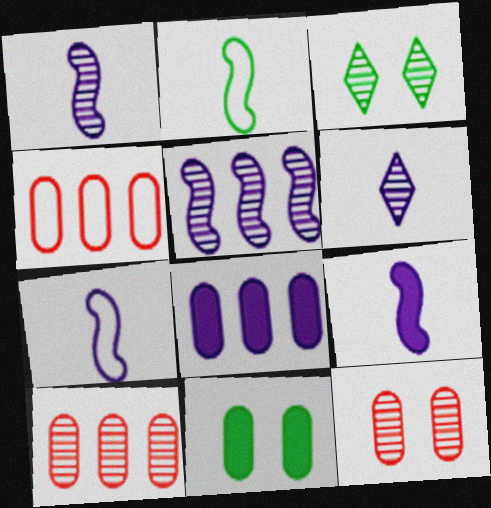[[1, 3, 10], 
[1, 7, 9], 
[3, 4, 9]]